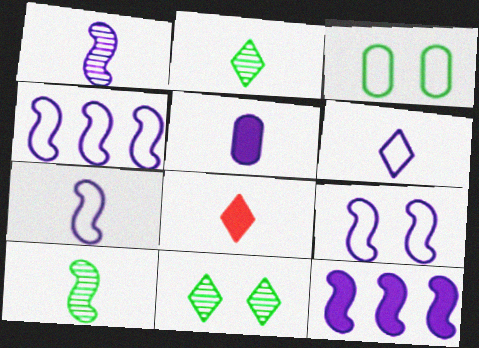[[1, 5, 6], 
[1, 9, 12], 
[2, 6, 8], 
[4, 7, 9]]